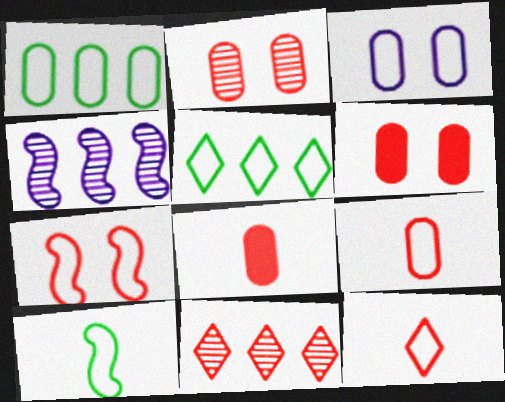[[1, 3, 9], 
[7, 8, 11]]